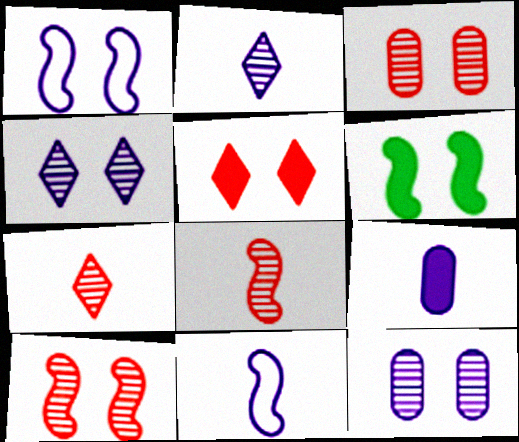[[1, 6, 10], 
[2, 9, 11]]